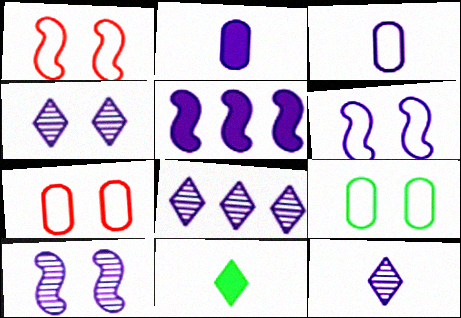[[2, 6, 8], 
[3, 4, 5], 
[4, 8, 12]]